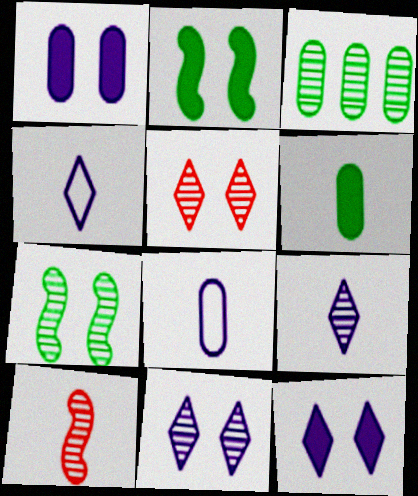[[3, 10, 11], 
[4, 6, 10]]